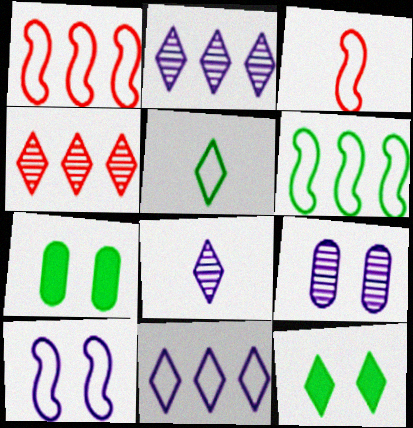[[1, 7, 8], 
[2, 3, 7], 
[3, 6, 10]]